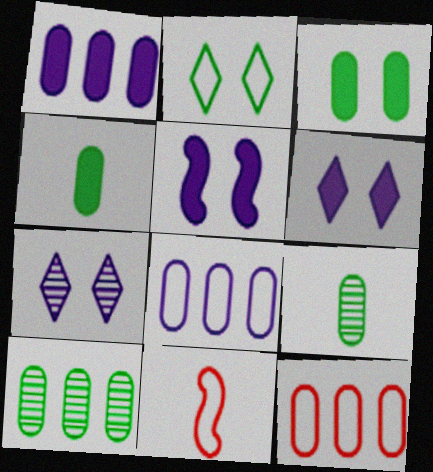[[1, 10, 12], 
[2, 8, 11], 
[6, 10, 11]]